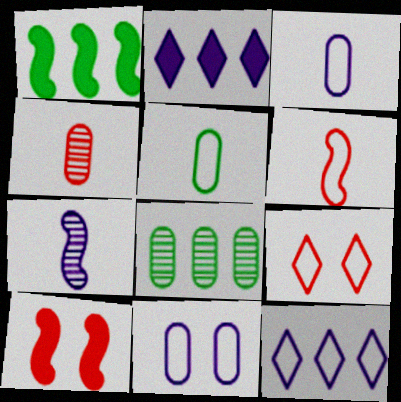[[2, 7, 11]]